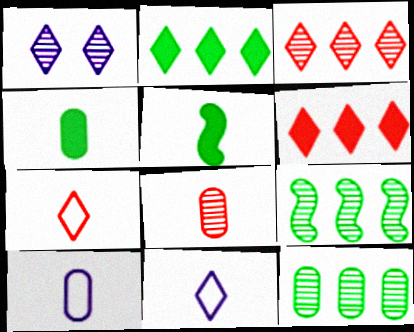[[1, 2, 7], 
[1, 8, 9], 
[4, 8, 10], 
[5, 8, 11]]